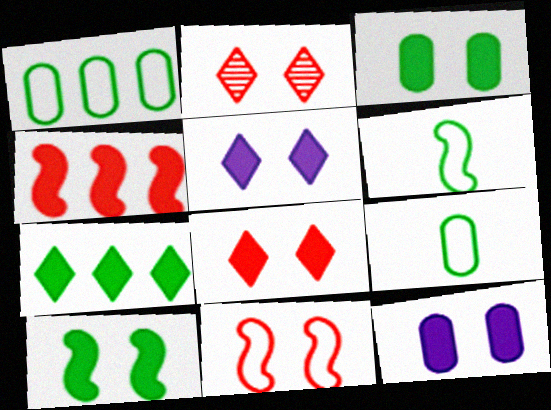[[8, 10, 12]]